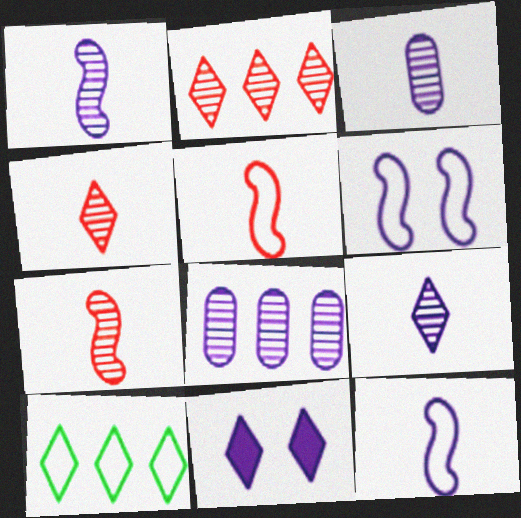[[1, 3, 9], 
[4, 10, 11], 
[8, 11, 12]]